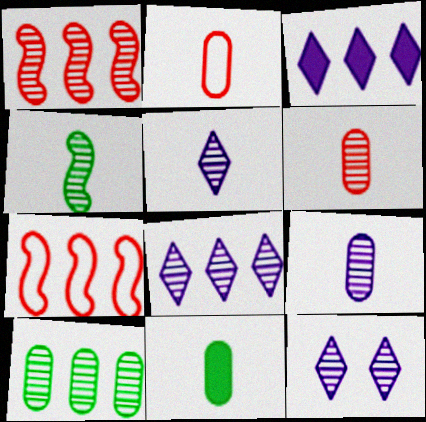[[1, 8, 10], 
[2, 9, 11], 
[3, 7, 10], 
[4, 5, 6], 
[5, 8, 12], 
[7, 11, 12]]